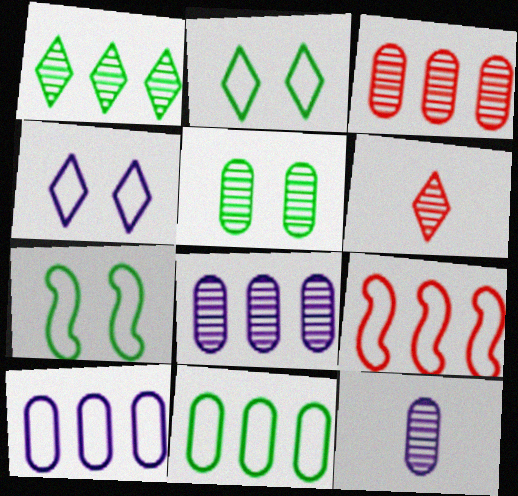[[3, 5, 12]]